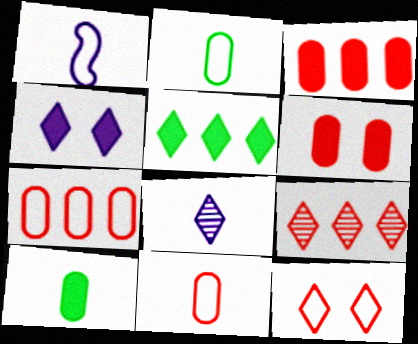[[5, 8, 12]]